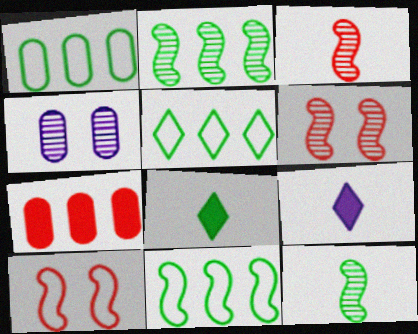[[1, 5, 11], 
[1, 6, 9]]